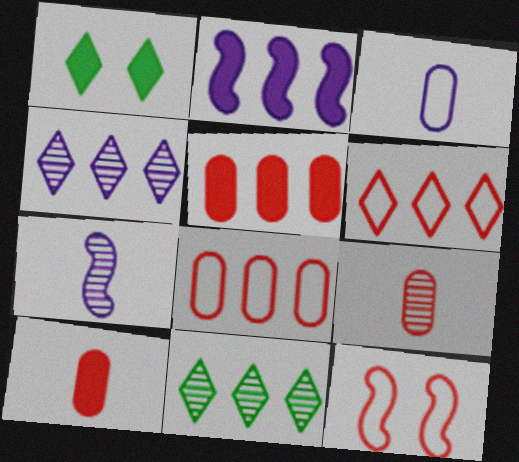[[1, 2, 10], 
[1, 7, 8], 
[2, 8, 11]]